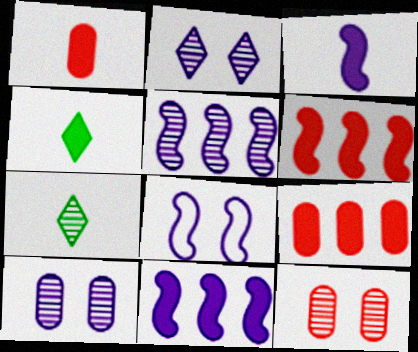[[1, 3, 4], 
[3, 5, 8], 
[5, 7, 12], 
[7, 8, 9]]